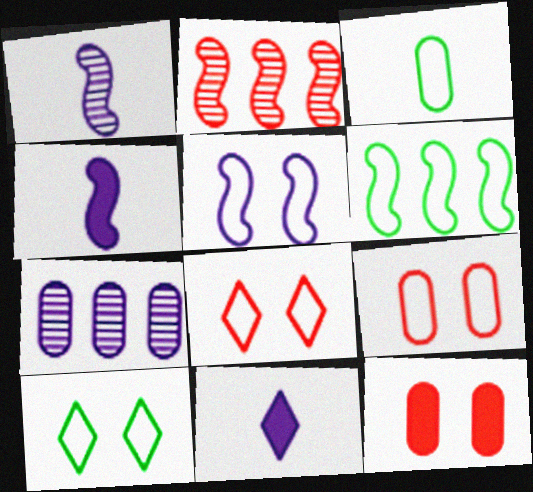[[3, 6, 10], 
[3, 7, 12], 
[5, 7, 11], 
[5, 9, 10]]